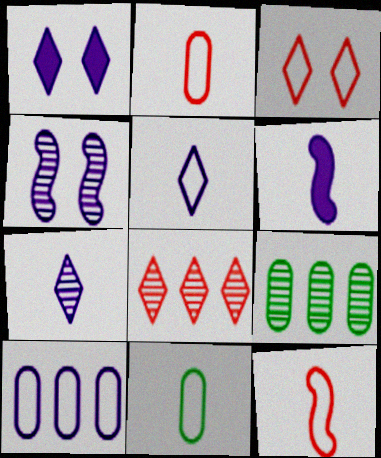[[1, 9, 12], 
[3, 6, 9], 
[5, 11, 12]]